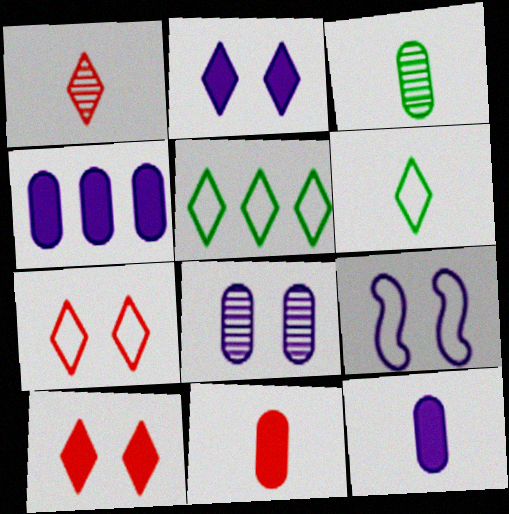[[1, 2, 5], 
[2, 8, 9]]